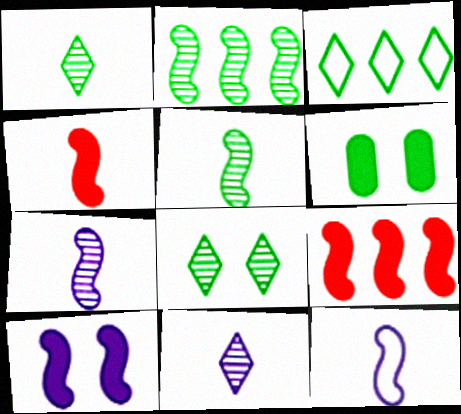[[3, 5, 6], 
[4, 5, 12]]